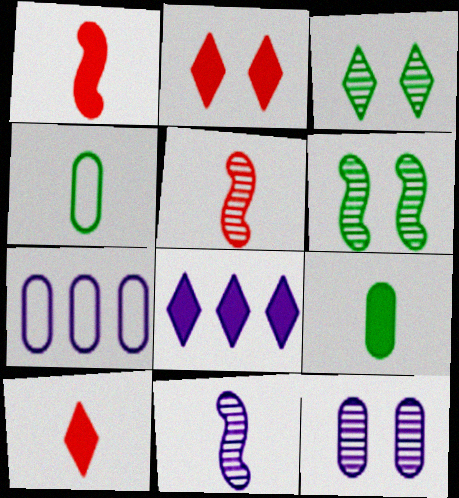[[1, 3, 7], 
[4, 10, 11], 
[6, 7, 10]]